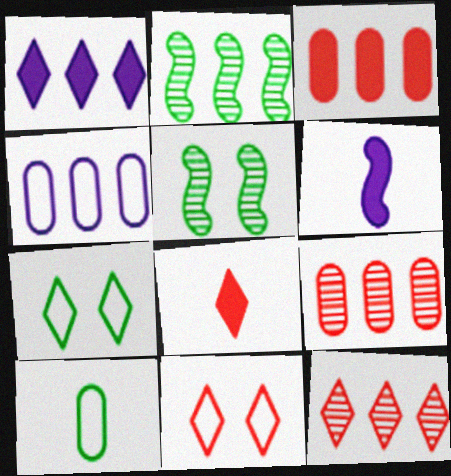[[4, 5, 8], 
[6, 7, 9], 
[8, 11, 12]]